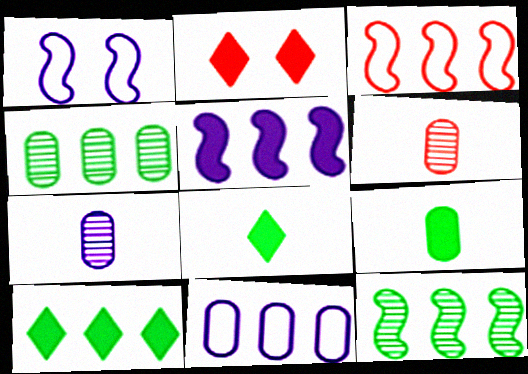[[1, 6, 10], 
[2, 3, 6], 
[2, 5, 9], 
[3, 5, 12]]